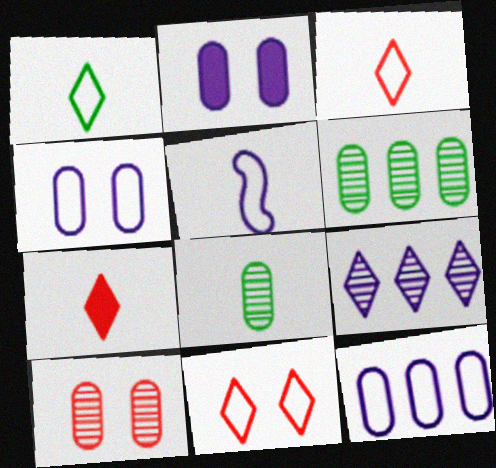[[2, 5, 9], 
[5, 7, 8]]